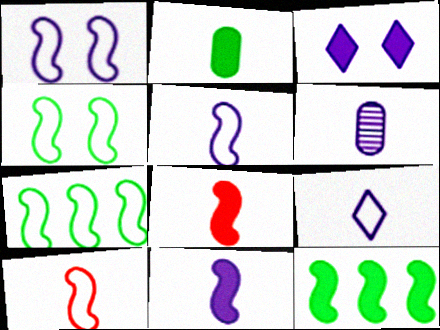[[1, 7, 10], 
[6, 9, 11]]